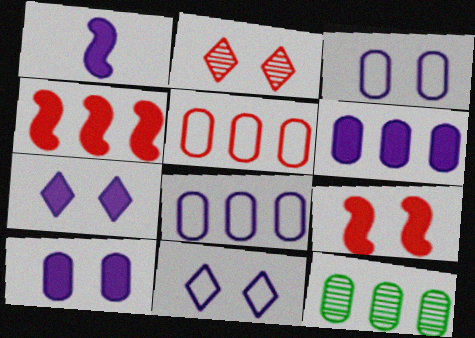[[1, 6, 7], 
[5, 6, 12]]